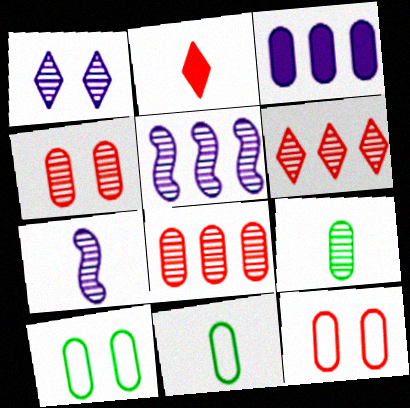[[2, 5, 10], 
[2, 7, 11], 
[3, 4, 11], 
[3, 9, 12]]